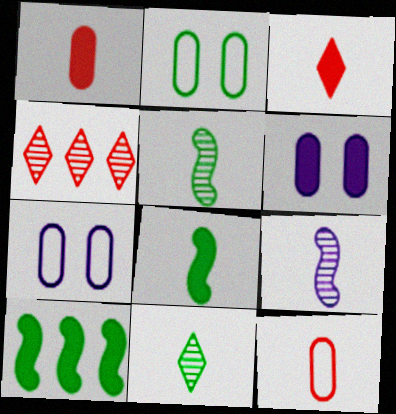[[2, 10, 11], 
[3, 6, 10], 
[4, 7, 8]]